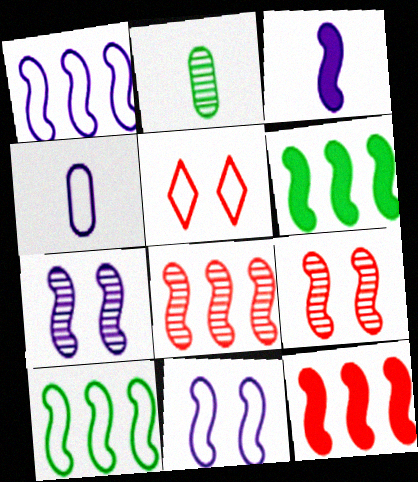[[1, 3, 7], 
[1, 6, 8], 
[3, 9, 10], 
[4, 5, 10]]